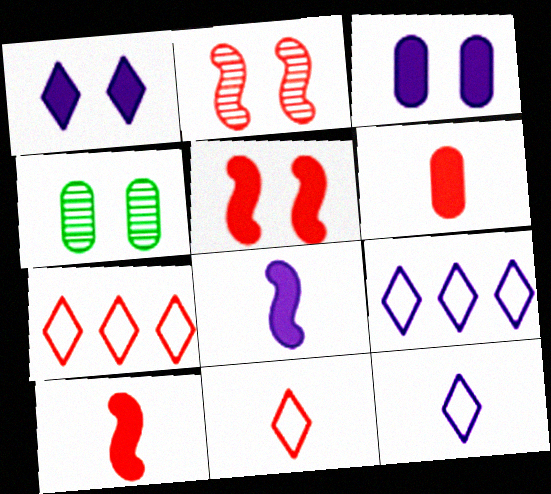[[2, 6, 7], 
[4, 7, 8], 
[4, 9, 10]]